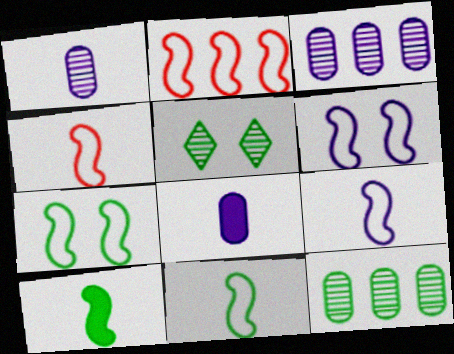[[2, 5, 8], 
[2, 6, 11], 
[2, 7, 9], 
[4, 9, 11]]